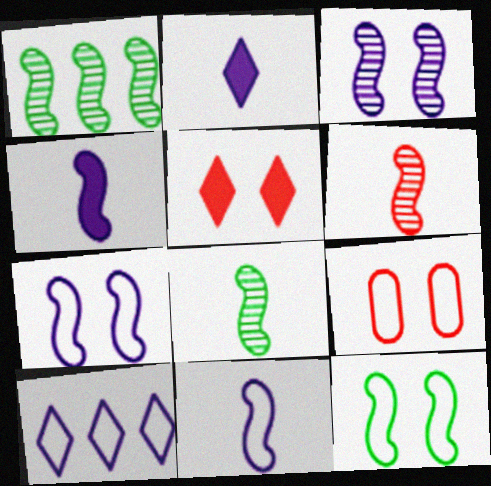[[1, 2, 9], 
[1, 3, 6]]